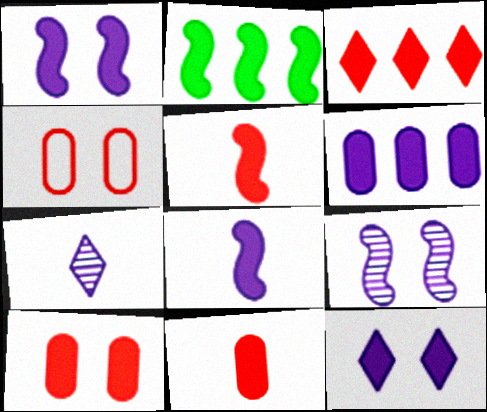[[1, 2, 5], 
[2, 3, 6], 
[2, 4, 7], 
[2, 11, 12], 
[3, 5, 10], 
[6, 8, 12]]